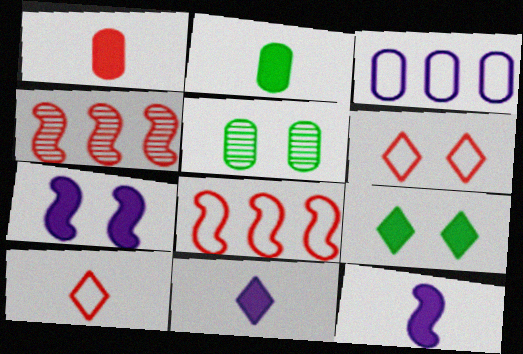[[1, 3, 5], 
[1, 4, 6], 
[5, 6, 7], 
[5, 8, 11]]